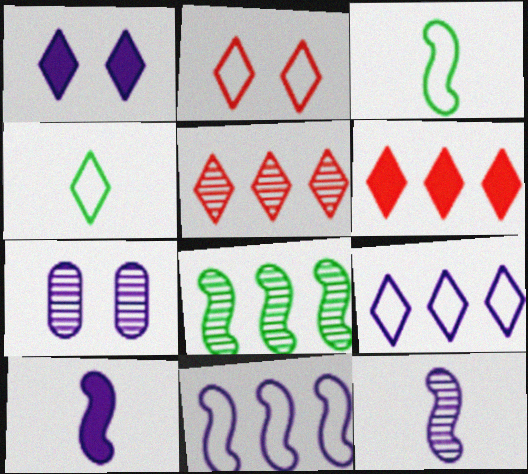[[1, 4, 5], 
[2, 4, 9], 
[3, 6, 7], 
[7, 9, 10]]